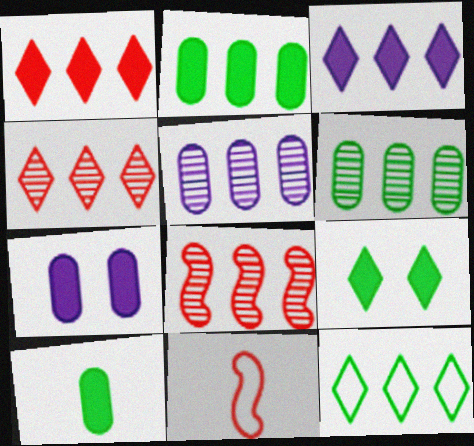[[3, 4, 12], 
[5, 9, 11]]